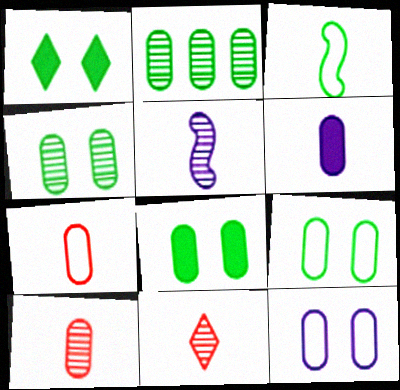[[1, 2, 3], 
[3, 6, 11], 
[4, 8, 9]]